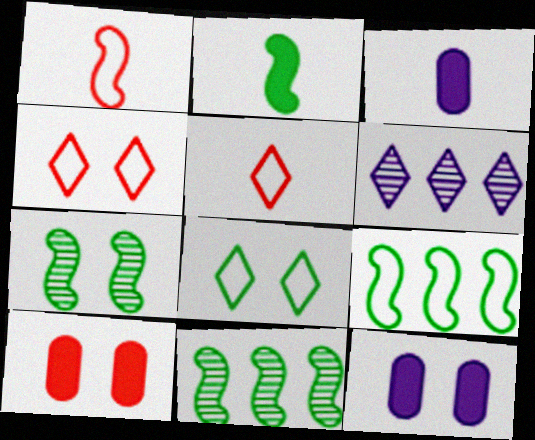[[2, 7, 9], 
[3, 4, 11], 
[4, 7, 12], 
[5, 11, 12]]